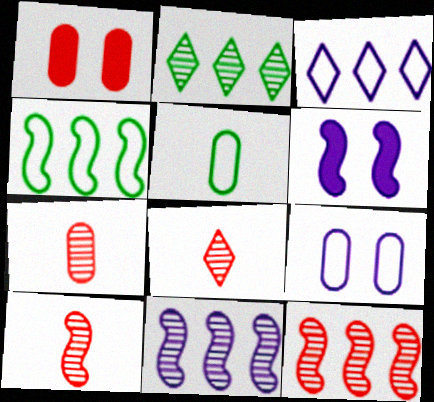[[4, 6, 10], 
[7, 8, 10]]